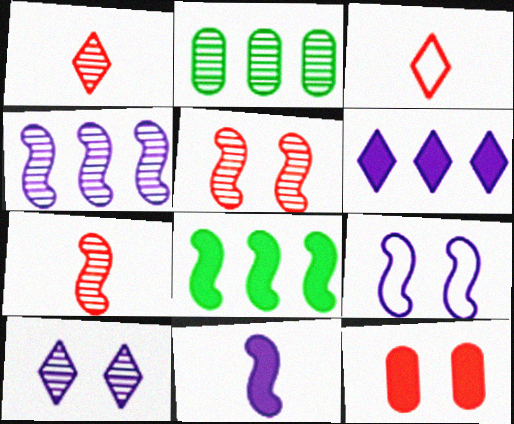[[2, 7, 10], 
[4, 9, 11], 
[7, 8, 9]]